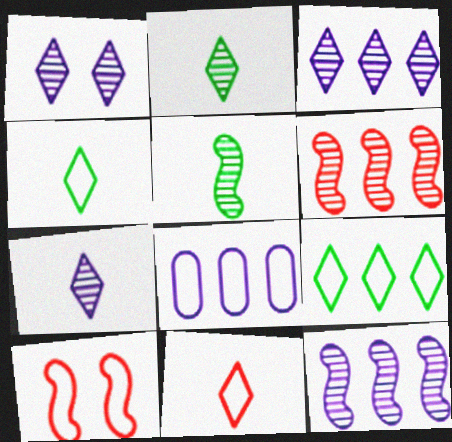[[1, 3, 7], 
[4, 8, 10]]